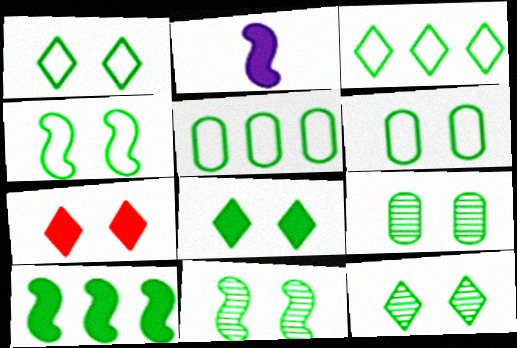[[1, 4, 6], 
[1, 8, 12], 
[4, 8, 9], 
[6, 8, 11], 
[9, 11, 12]]